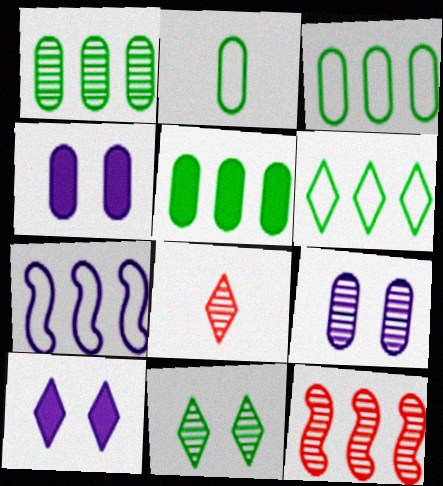[[1, 3, 5], 
[2, 10, 12], 
[6, 8, 10]]